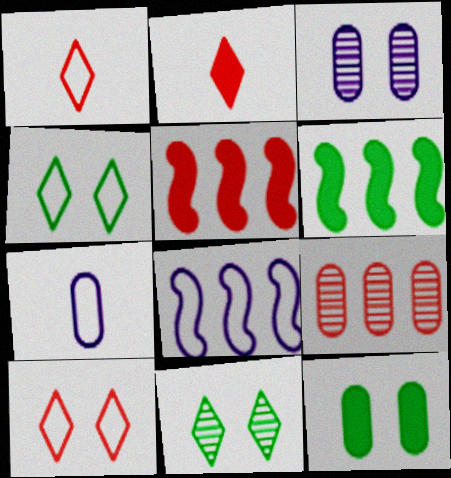[[1, 3, 6], 
[5, 7, 11], 
[7, 9, 12]]